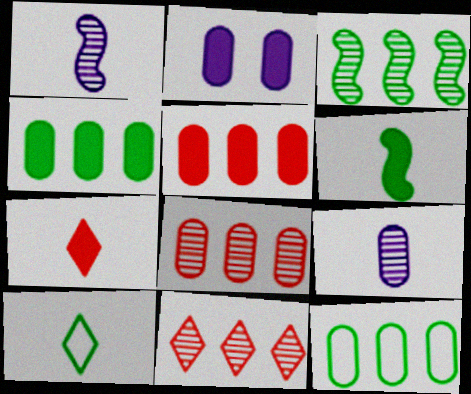[]